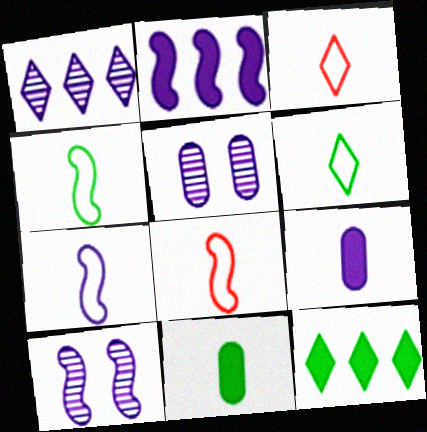[[2, 7, 10], 
[4, 7, 8], 
[5, 8, 12]]